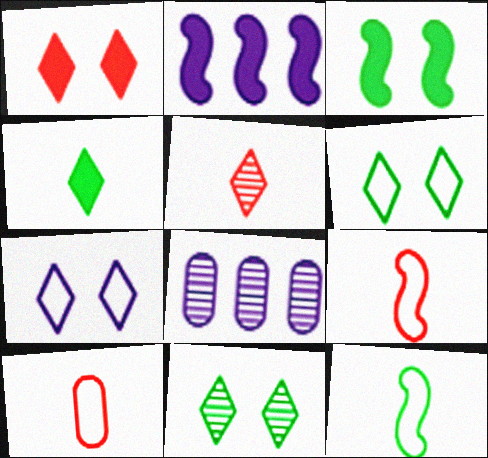[[1, 7, 11], 
[1, 8, 12], 
[2, 10, 11]]